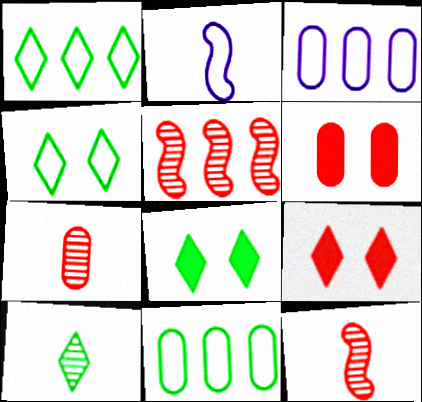[[1, 8, 10], 
[3, 8, 12]]